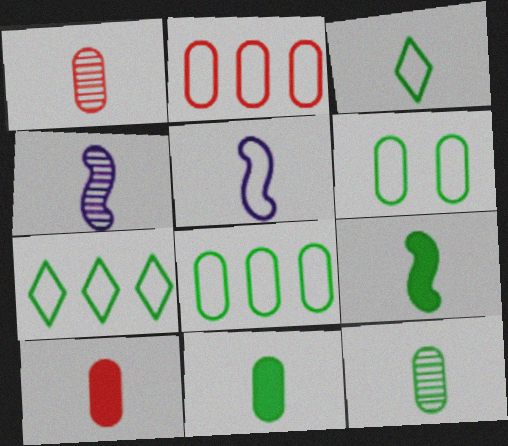[[3, 4, 10], 
[3, 9, 12]]